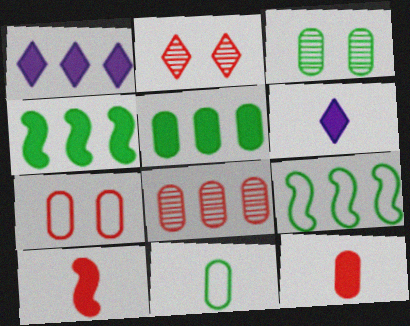[[1, 8, 9], 
[3, 5, 11], 
[7, 8, 12]]